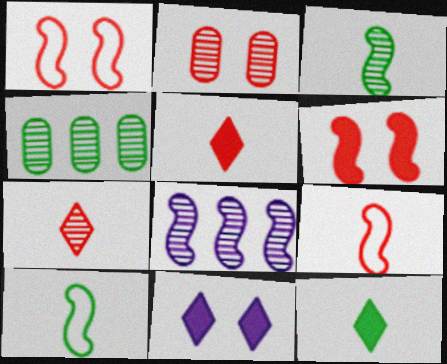[[4, 9, 11], 
[6, 8, 10]]